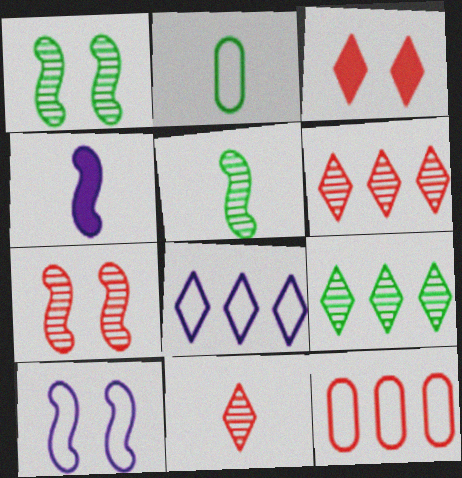[[2, 4, 11]]